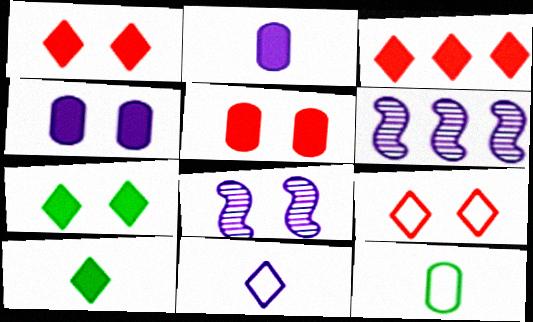[[1, 6, 12], 
[3, 8, 12], 
[4, 6, 11]]